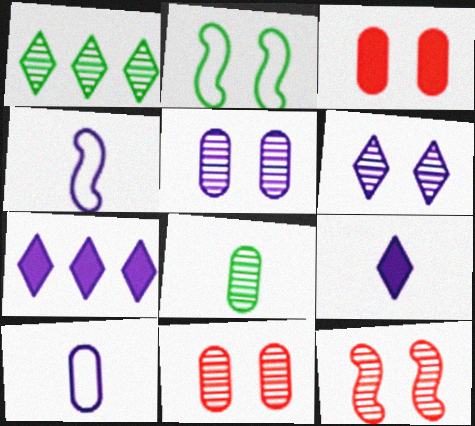[[1, 3, 4], 
[2, 3, 6], 
[4, 5, 7]]